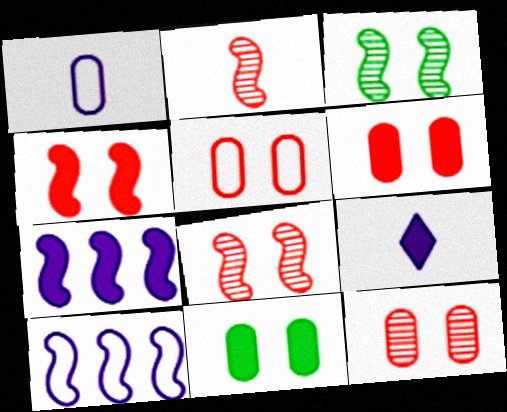[[5, 6, 12]]